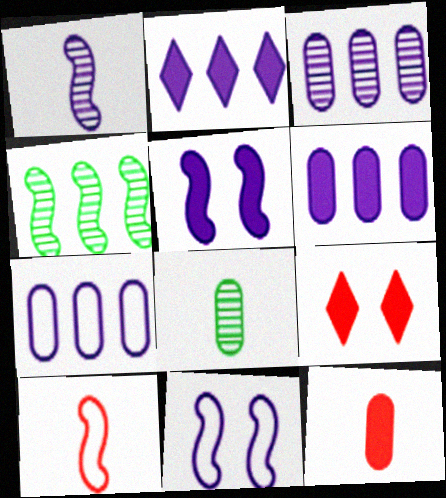[[3, 6, 7], 
[4, 5, 10]]